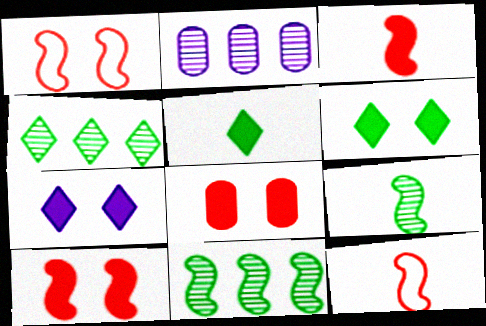[[1, 2, 5], 
[2, 6, 12]]